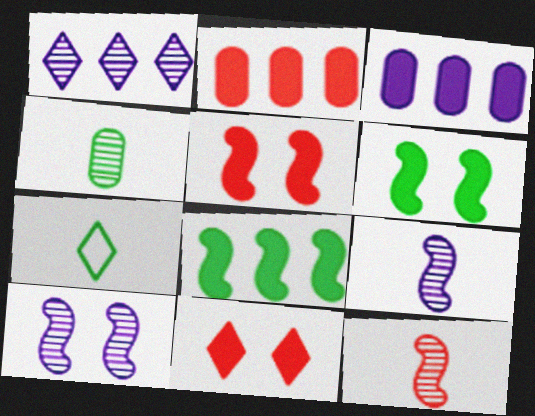[[1, 7, 11], 
[2, 7, 10]]